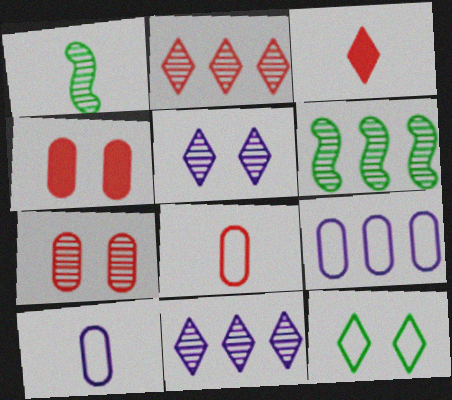[[1, 3, 10], 
[1, 7, 11], 
[3, 11, 12]]